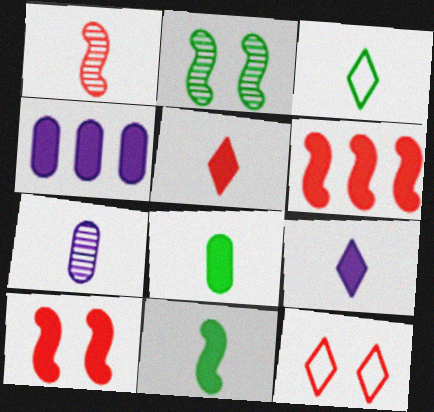[]